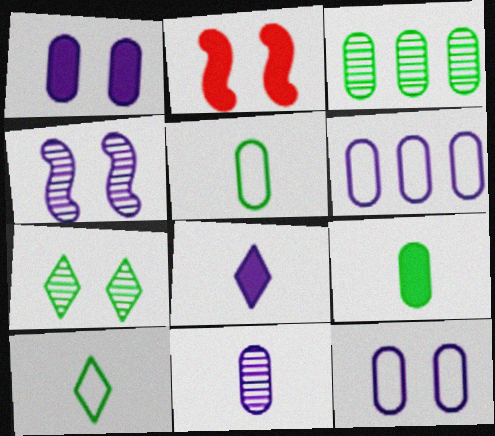[[1, 6, 11], 
[2, 7, 12], 
[4, 6, 8]]